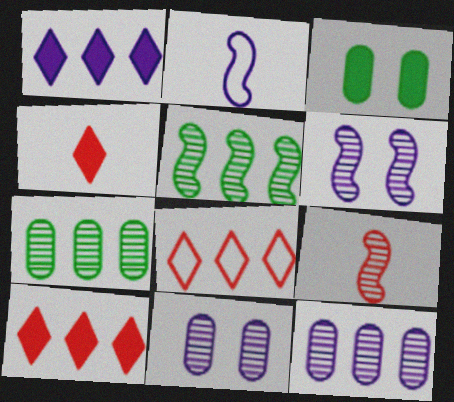[[1, 2, 11], 
[5, 6, 9]]